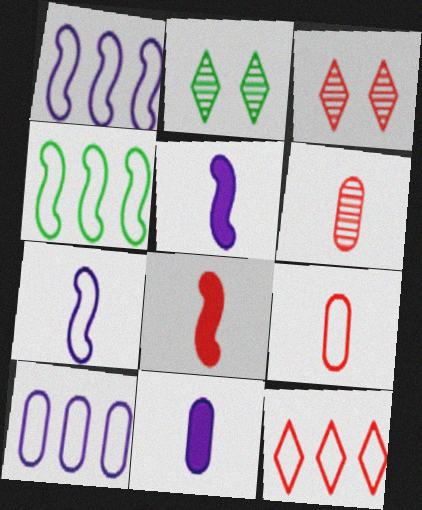[[2, 8, 10], 
[3, 4, 11], 
[4, 10, 12]]